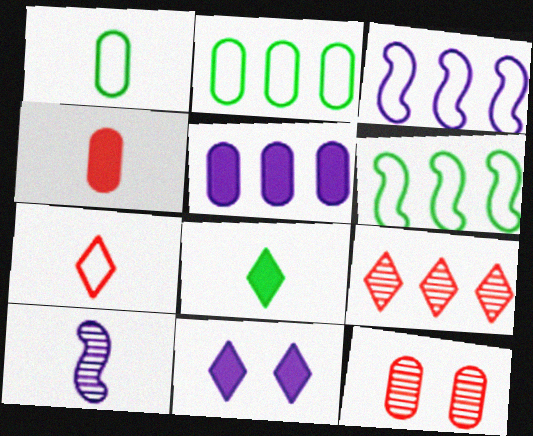[[1, 5, 12], 
[3, 8, 12], 
[5, 6, 9]]